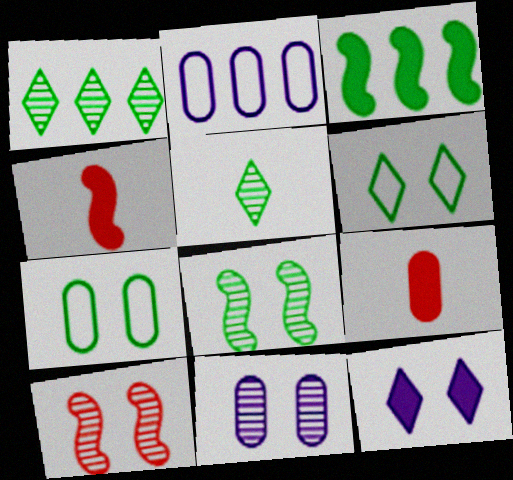[[3, 5, 7], 
[3, 9, 12], 
[7, 10, 12]]